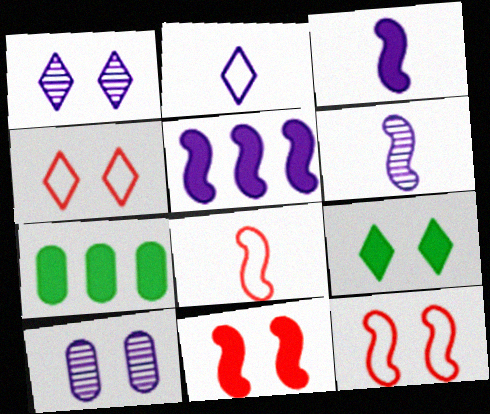[[1, 4, 9], 
[1, 7, 8], 
[2, 5, 10], 
[4, 6, 7], 
[9, 10, 12]]